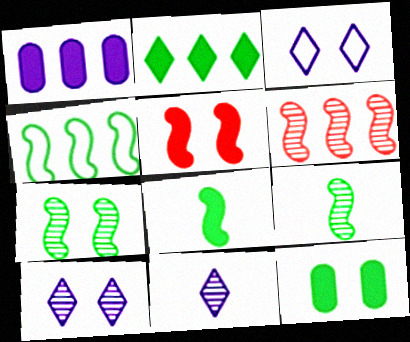[[2, 8, 12], 
[4, 7, 8]]